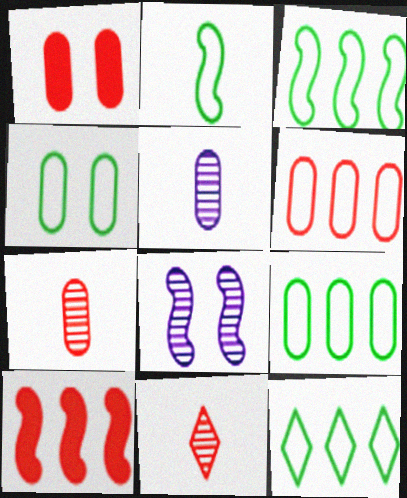[[1, 5, 9], 
[1, 6, 7], 
[2, 4, 12], 
[2, 8, 10], 
[3, 9, 12]]